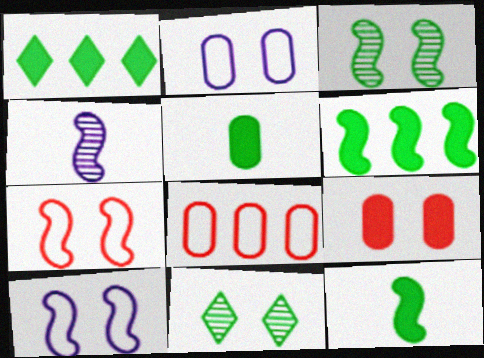[[4, 6, 7], 
[9, 10, 11]]